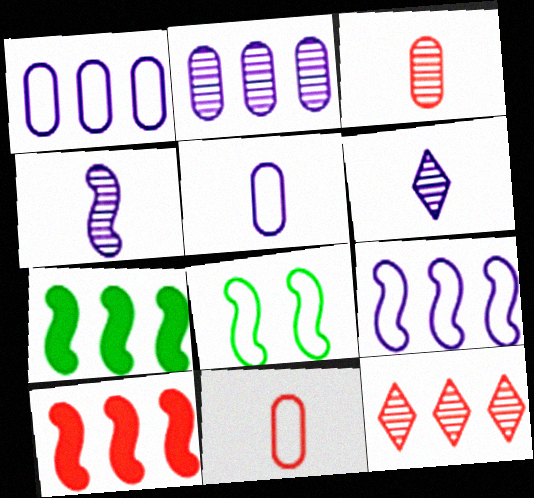[[1, 7, 12], 
[4, 8, 10]]